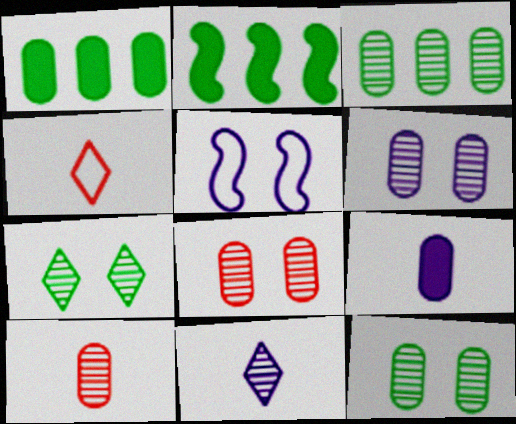[[2, 4, 6], 
[3, 6, 10], 
[6, 8, 12]]